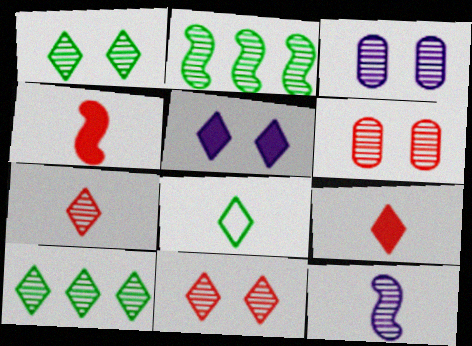[[2, 3, 7], 
[6, 10, 12]]